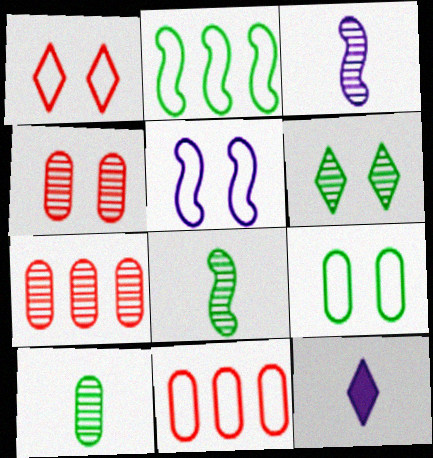[[1, 5, 9], 
[2, 4, 12], 
[3, 6, 7]]